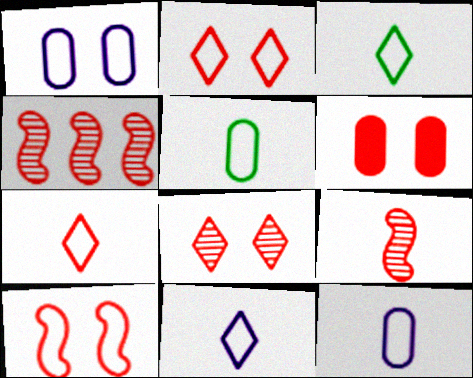[[3, 7, 11], 
[4, 6, 7], 
[6, 8, 10]]